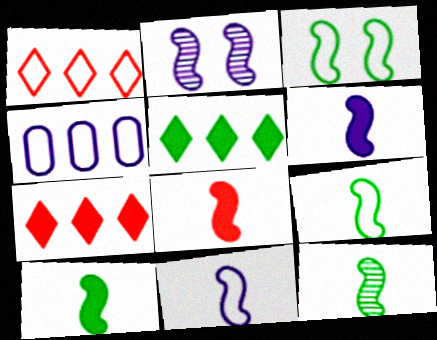[[6, 8, 10], 
[8, 11, 12], 
[9, 10, 12]]